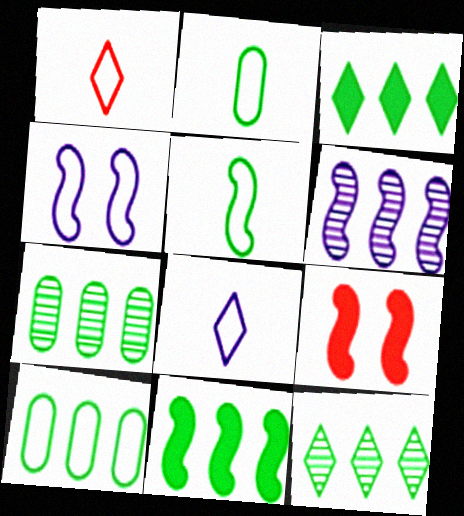[[1, 4, 10], 
[5, 6, 9], 
[7, 8, 9], 
[10, 11, 12]]